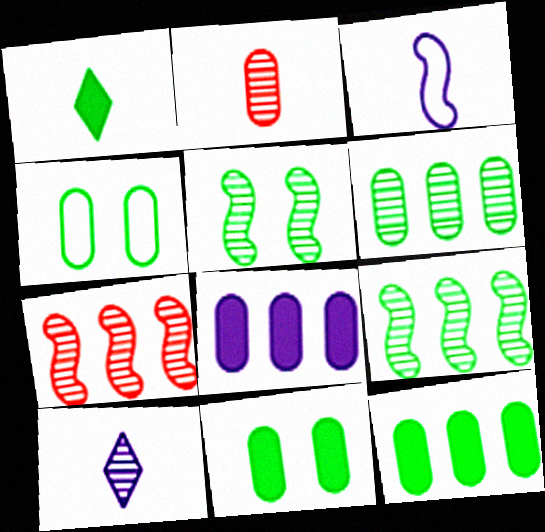[[1, 2, 3], 
[1, 4, 9], 
[2, 4, 8]]